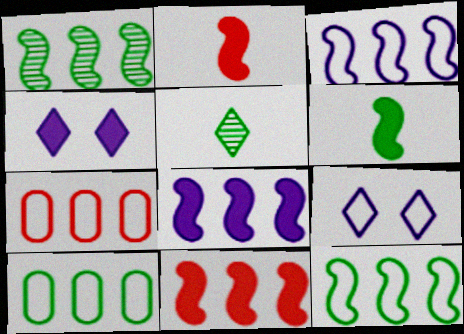[[1, 3, 11]]